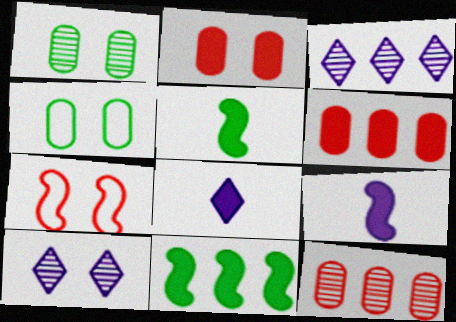[[2, 8, 11]]